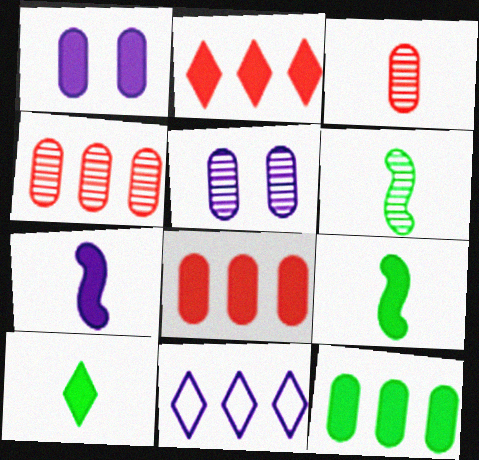[[1, 2, 9], 
[5, 7, 11]]